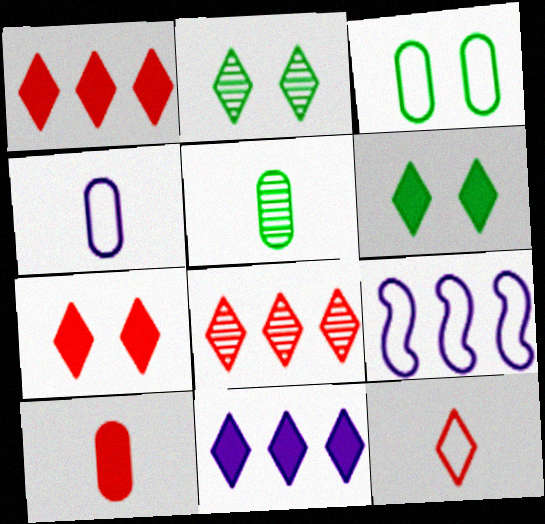[[2, 9, 10], 
[2, 11, 12], 
[3, 9, 12], 
[4, 5, 10], 
[5, 7, 9], 
[7, 8, 12]]